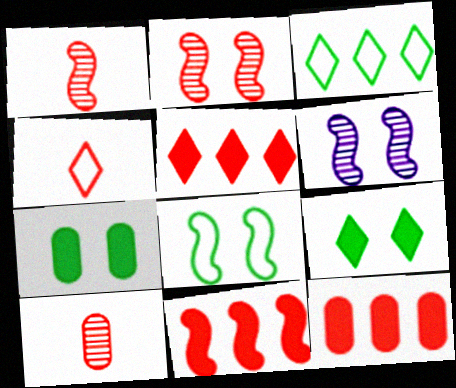[[2, 4, 12], 
[5, 11, 12]]